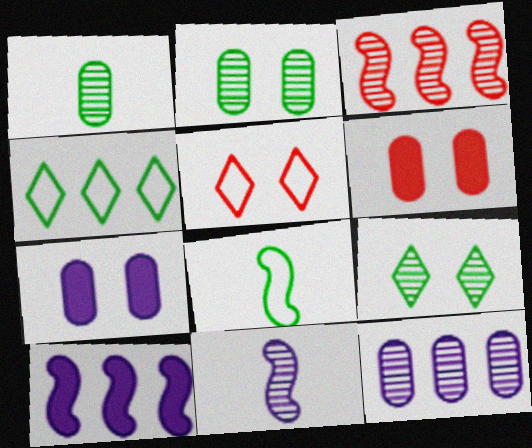[[1, 5, 10], 
[4, 6, 11]]